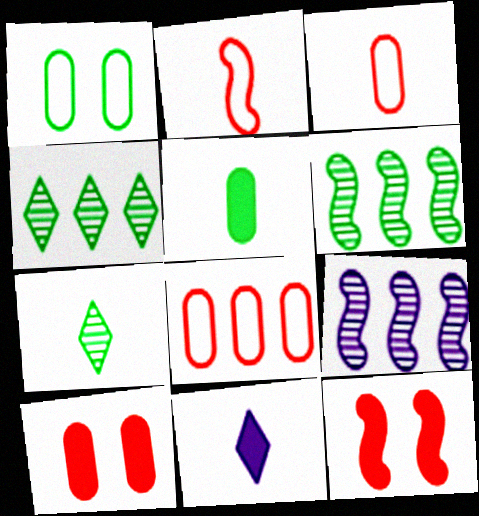[]